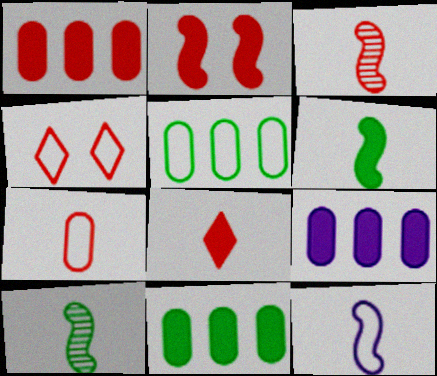[[1, 2, 8], 
[1, 3, 4], 
[1, 9, 11], 
[3, 6, 12], 
[3, 7, 8], 
[4, 5, 12], 
[4, 9, 10]]